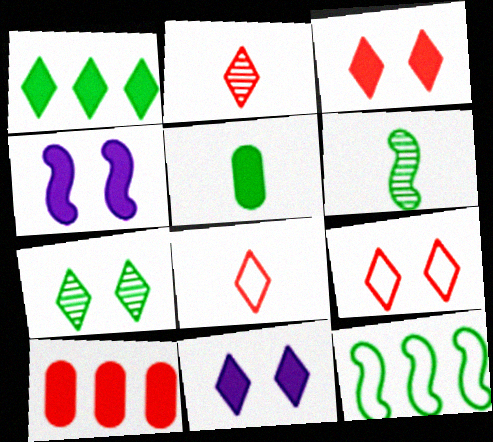[[5, 7, 12], 
[7, 9, 11]]